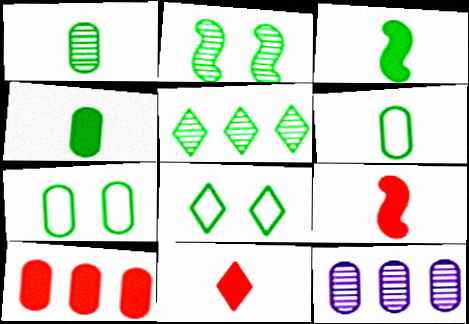[[1, 2, 5], 
[1, 4, 6], 
[3, 5, 7], 
[8, 9, 12]]